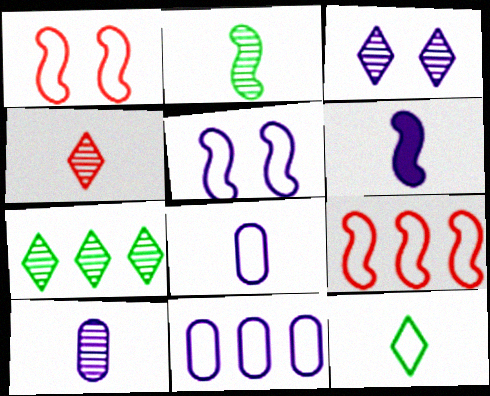[[1, 11, 12], 
[2, 4, 10], 
[3, 4, 7], 
[3, 6, 11]]